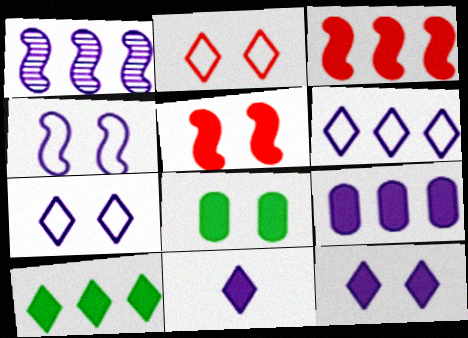[[1, 6, 9], 
[3, 8, 11], 
[3, 9, 10], 
[5, 8, 12]]